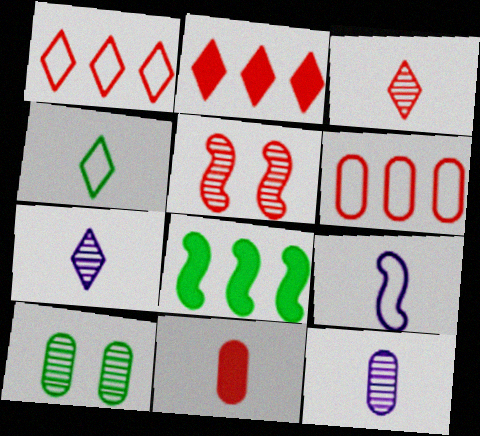[[1, 5, 11], 
[2, 9, 10], 
[4, 8, 10], 
[5, 8, 9]]